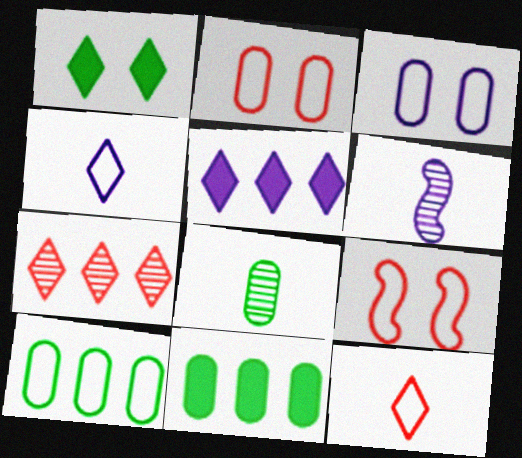[[1, 4, 7], 
[3, 5, 6], 
[4, 9, 10], 
[5, 8, 9]]